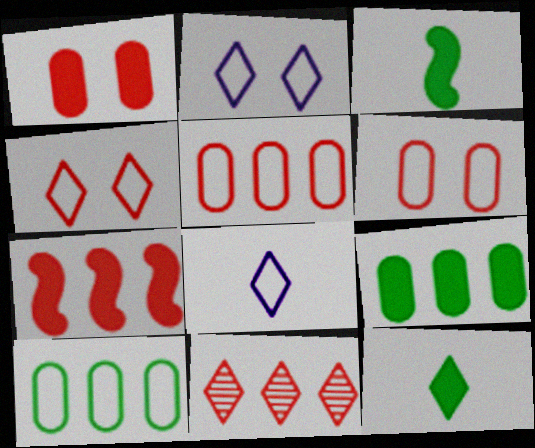[[2, 11, 12], 
[5, 7, 11]]